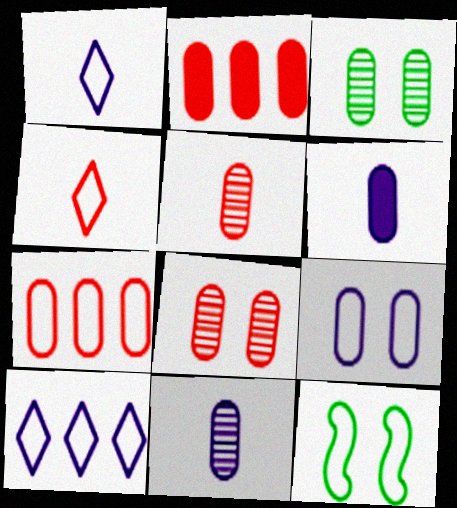[[1, 7, 12], 
[3, 6, 7]]